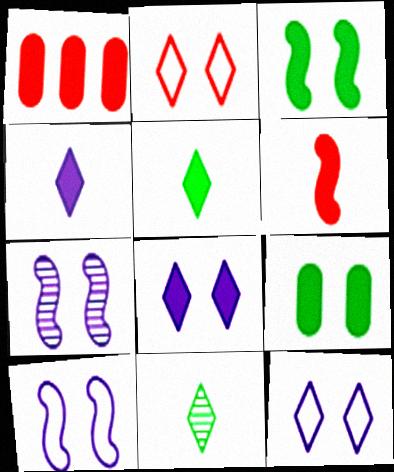[[1, 3, 4], 
[1, 10, 11], 
[2, 7, 9]]